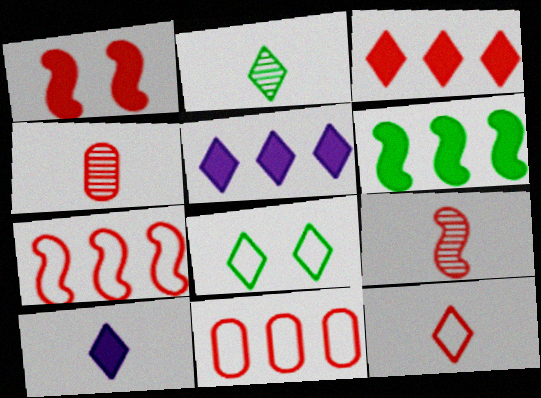[[1, 7, 9], 
[2, 10, 12]]